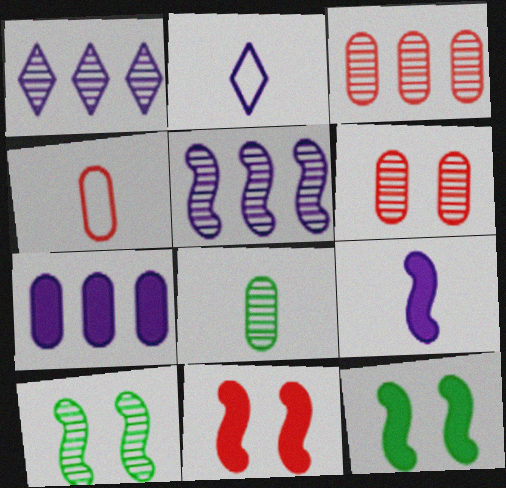[[1, 4, 12], 
[2, 3, 12]]